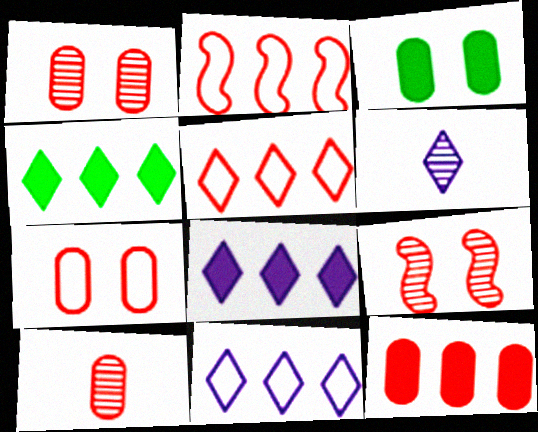[[2, 3, 6], 
[7, 10, 12]]